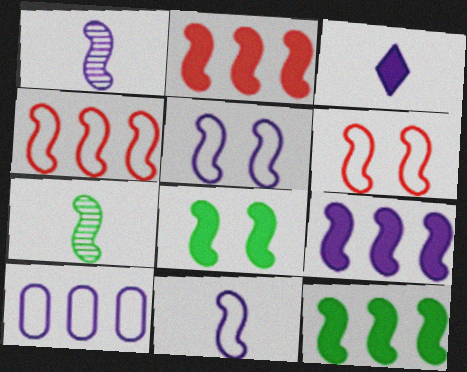[[1, 4, 8], 
[1, 5, 9], 
[1, 6, 12], 
[2, 5, 7], 
[2, 9, 12], 
[6, 7, 9]]